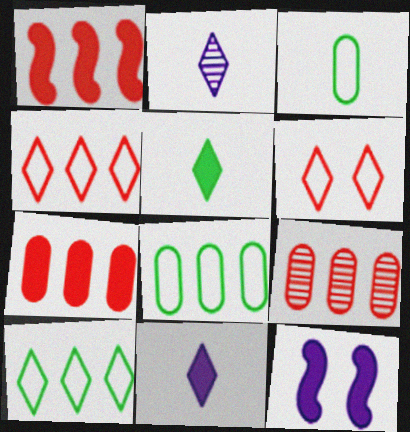[[1, 4, 9], 
[5, 7, 12]]